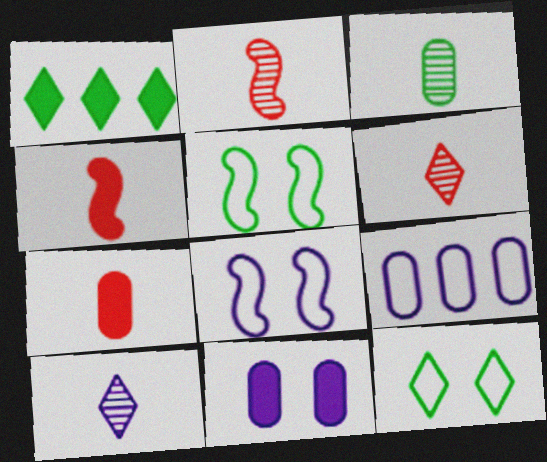[[1, 3, 5], 
[1, 4, 11], 
[2, 3, 10]]